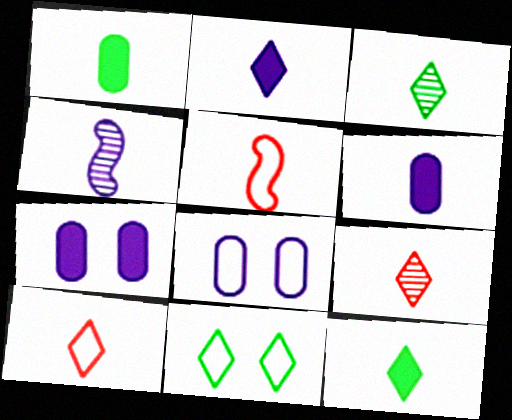[[1, 4, 10], 
[2, 3, 10], 
[3, 5, 6]]